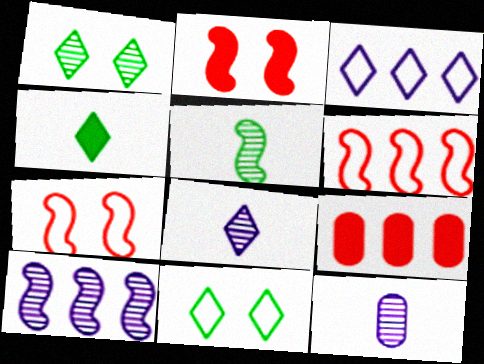[]